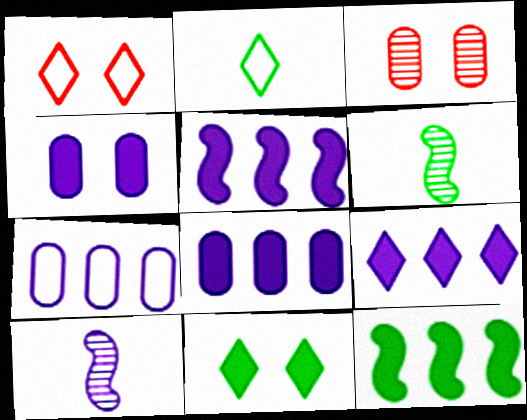[[1, 6, 8], 
[2, 3, 5], 
[5, 8, 9]]